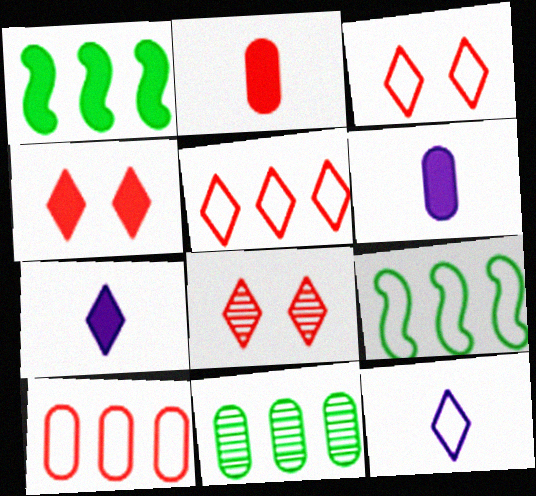[[1, 4, 6], 
[3, 4, 8], 
[6, 8, 9]]